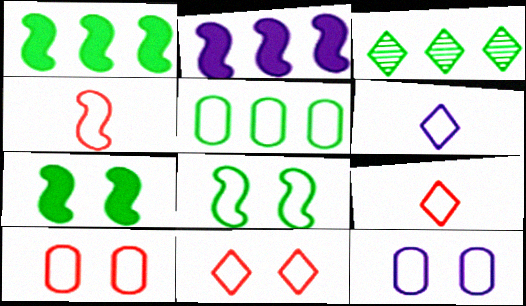[[1, 3, 5], 
[8, 11, 12]]